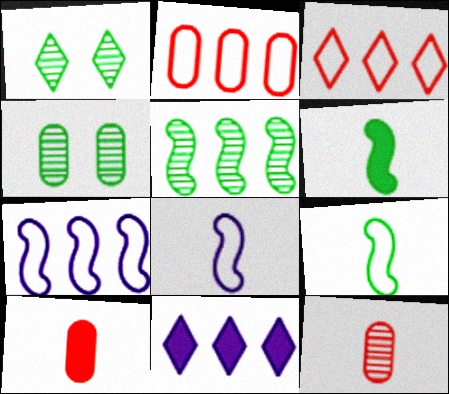[[1, 7, 10], 
[2, 5, 11]]